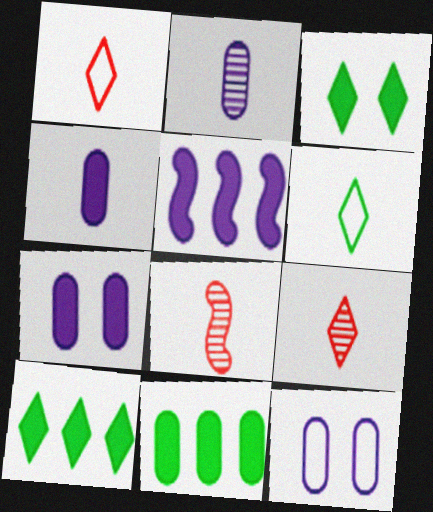[[4, 6, 8], 
[8, 10, 12]]